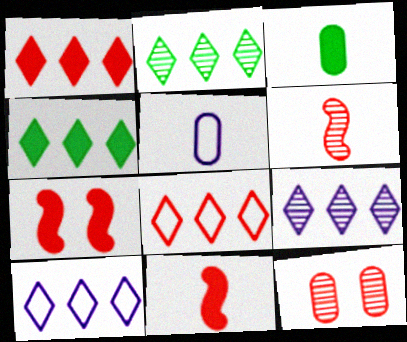[[1, 2, 10], 
[2, 5, 7], 
[4, 8, 9], 
[8, 11, 12]]